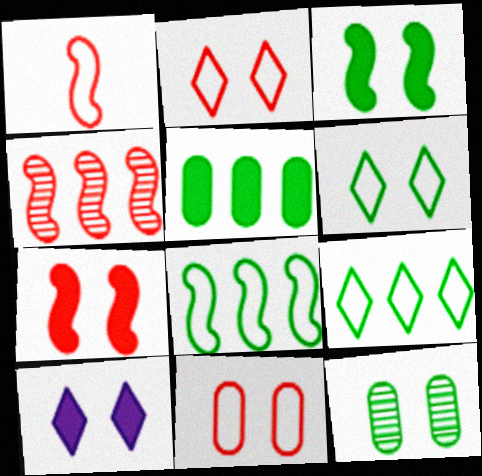[[1, 4, 7], 
[3, 6, 12]]